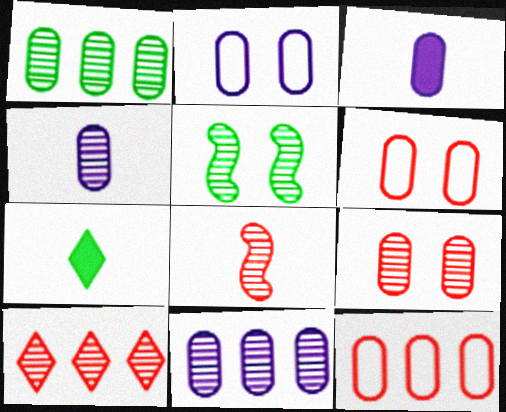[[1, 3, 6], 
[1, 4, 9], 
[2, 3, 11], 
[4, 5, 10], 
[8, 9, 10]]